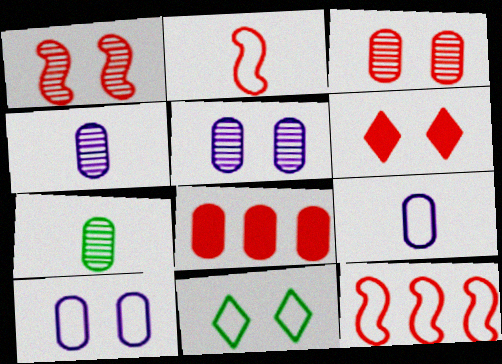[[7, 8, 10], 
[9, 11, 12]]